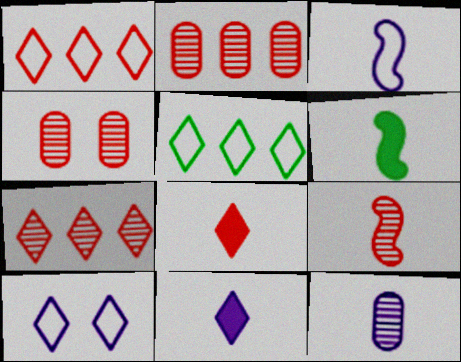[[2, 6, 10], 
[3, 6, 9], 
[3, 11, 12], 
[4, 7, 9]]